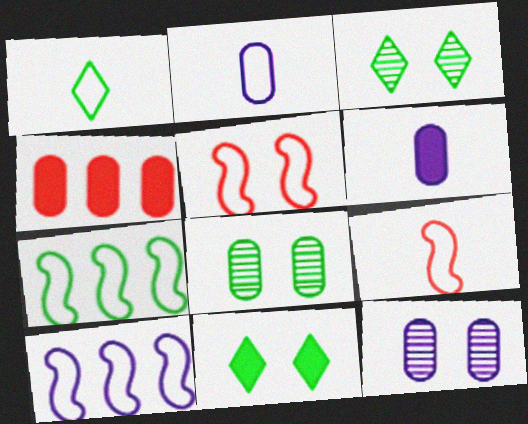[[1, 2, 9], 
[2, 4, 8], 
[5, 11, 12]]